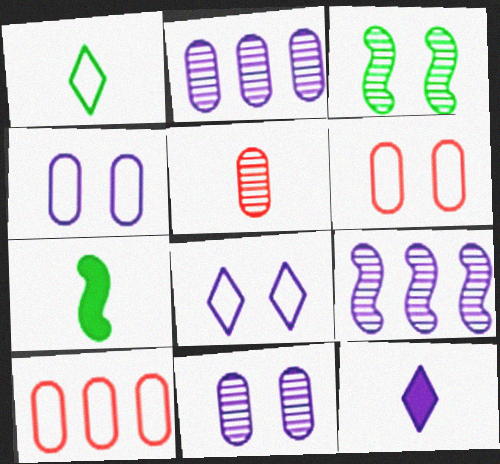[[3, 10, 12], 
[4, 9, 12]]